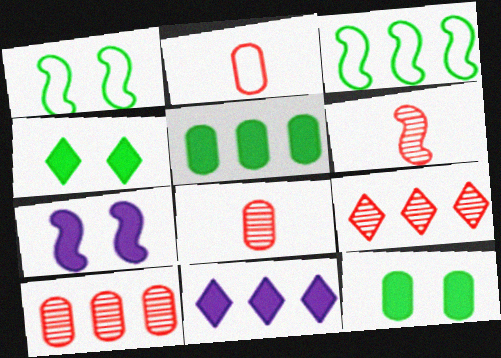[[1, 8, 11], 
[3, 6, 7], 
[3, 10, 11]]